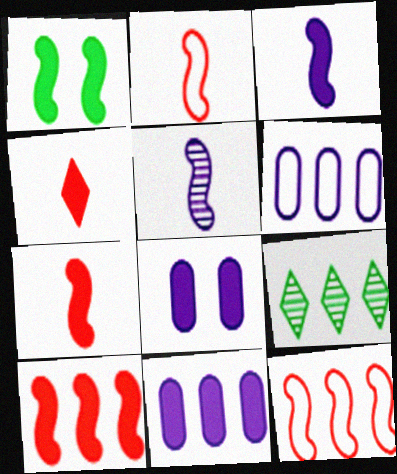[[1, 3, 10], 
[1, 4, 11], 
[1, 5, 12], 
[2, 8, 9], 
[6, 9, 10], 
[9, 11, 12]]